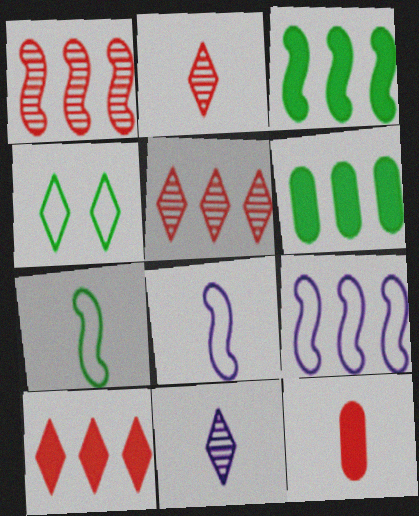[[1, 3, 9], 
[4, 10, 11], 
[5, 6, 9], 
[7, 11, 12]]